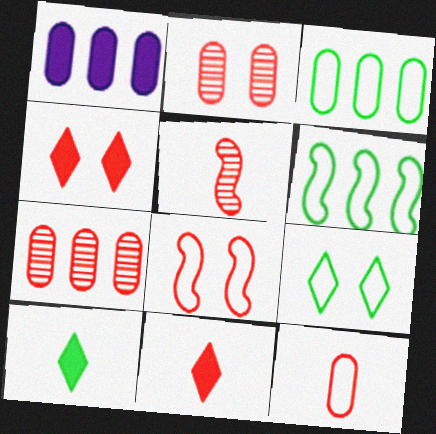[[1, 3, 7], 
[1, 5, 9], 
[2, 4, 8], 
[5, 11, 12], 
[7, 8, 11]]